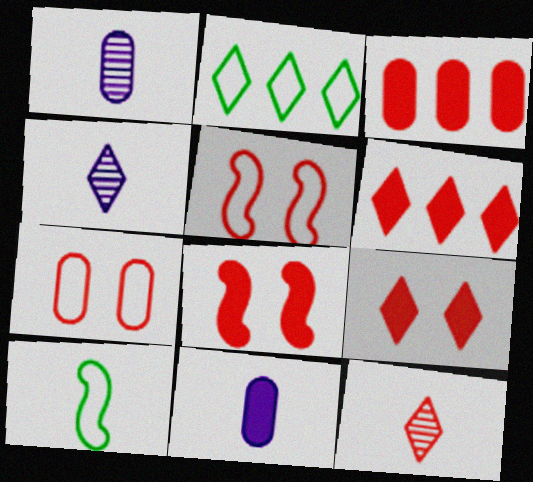[[1, 2, 8], 
[2, 4, 9], 
[3, 5, 12], 
[10, 11, 12]]